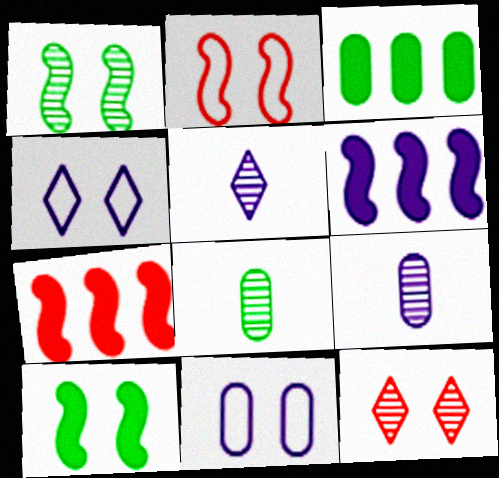[[2, 3, 5], 
[4, 6, 9], 
[4, 7, 8], 
[5, 6, 11], 
[10, 11, 12]]